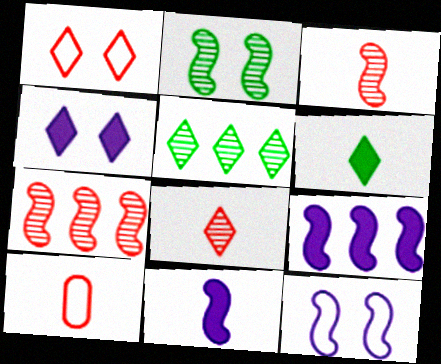[]